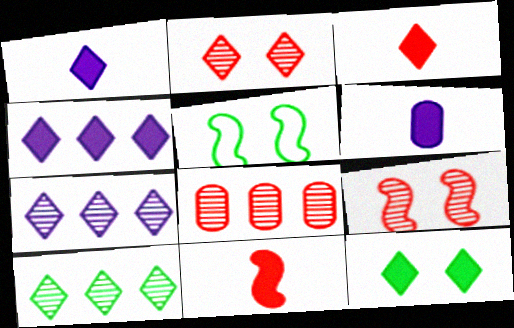[[1, 5, 8], 
[3, 4, 12]]